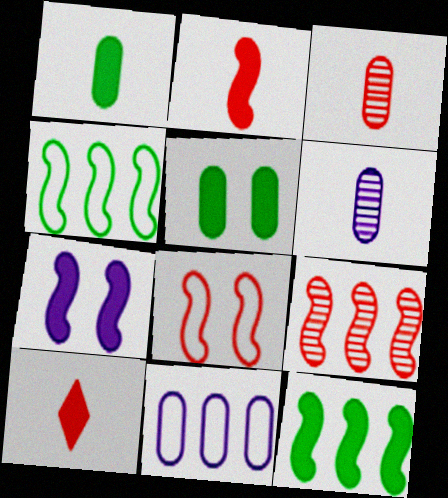[[2, 7, 12], 
[2, 8, 9], 
[3, 5, 11]]